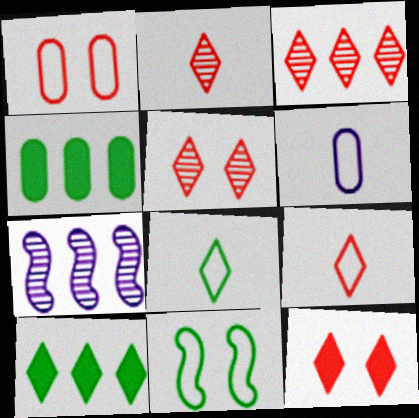[[2, 3, 5], 
[3, 9, 12]]